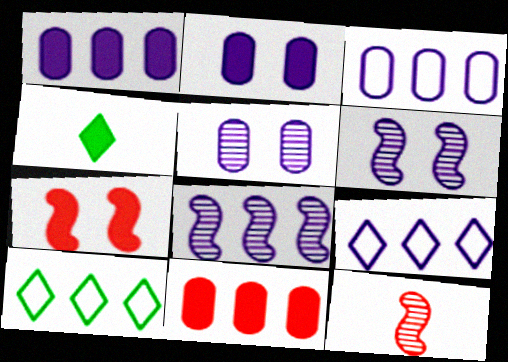[[1, 4, 7], 
[1, 8, 9], 
[2, 10, 12], 
[8, 10, 11]]